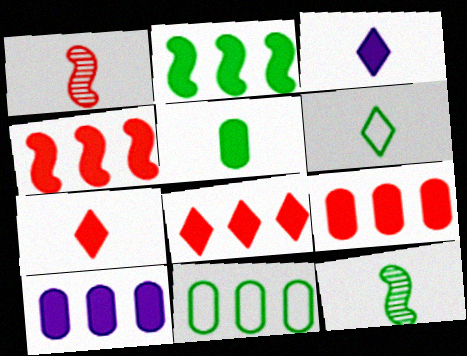[[2, 8, 10], 
[4, 8, 9], 
[5, 6, 12]]